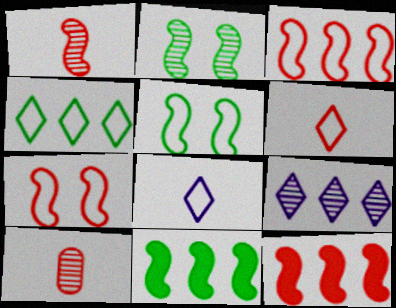[[1, 7, 12], 
[2, 9, 10]]